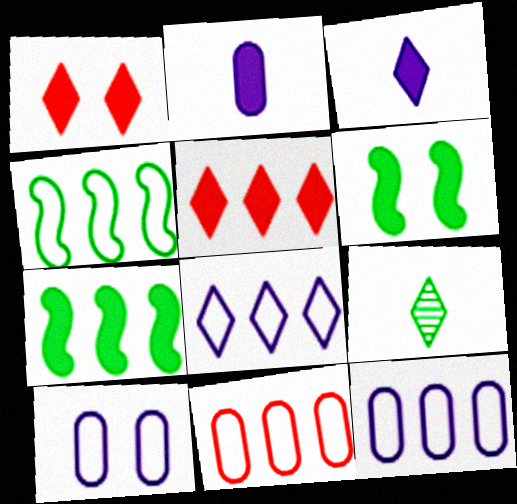[[1, 2, 7], 
[1, 8, 9], 
[2, 5, 6], 
[4, 8, 11]]